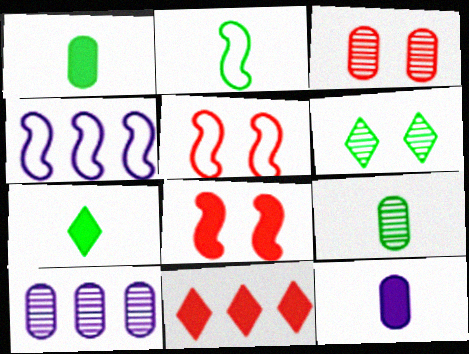[[2, 4, 5], 
[2, 7, 9], 
[3, 4, 7], 
[3, 9, 10], 
[5, 7, 10]]